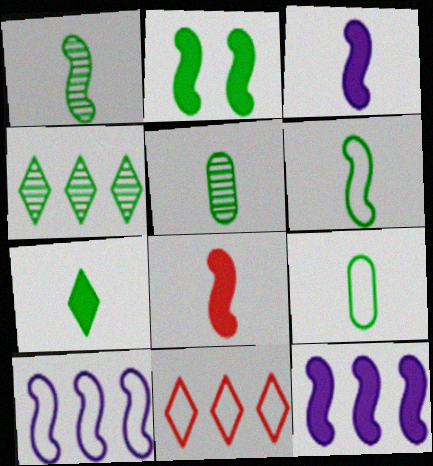[[1, 7, 9], 
[2, 4, 9], 
[2, 8, 12], 
[5, 6, 7]]